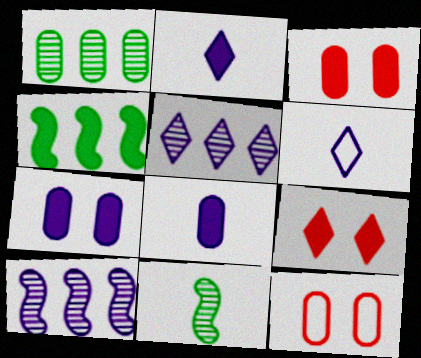[[1, 8, 12], 
[2, 3, 4], 
[4, 8, 9], 
[6, 7, 10]]